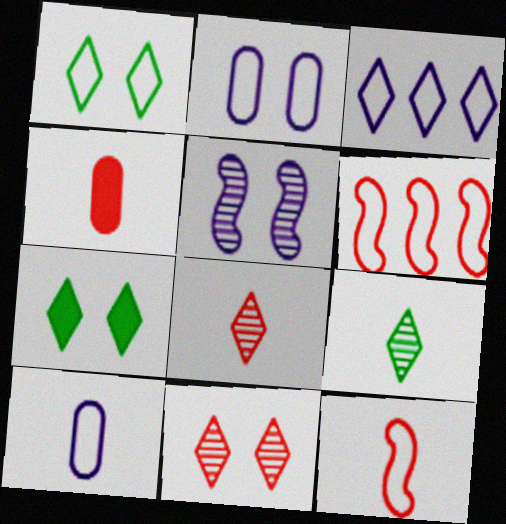[[1, 6, 10], 
[3, 7, 8], 
[4, 6, 11], 
[4, 8, 12]]